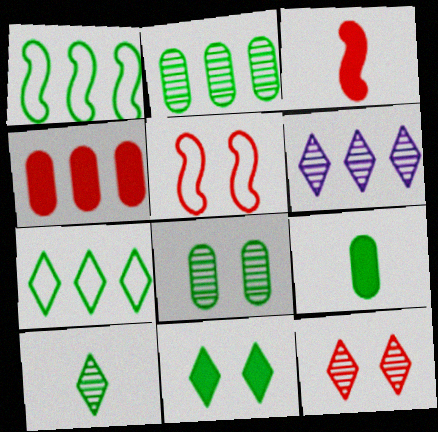[[1, 4, 6], 
[5, 6, 9], 
[6, 10, 12], 
[7, 10, 11]]